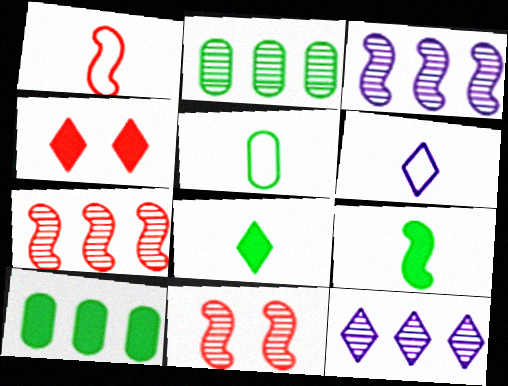[[1, 5, 6], 
[2, 7, 12], 
[3, 4, 5], 
[6, 10, 11]]